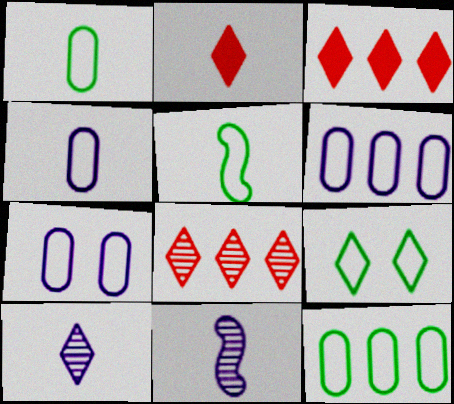[[1, 2, 11], 
[3, 9, 10], 
[4, 6, 7], 
[5, 9, 12]]